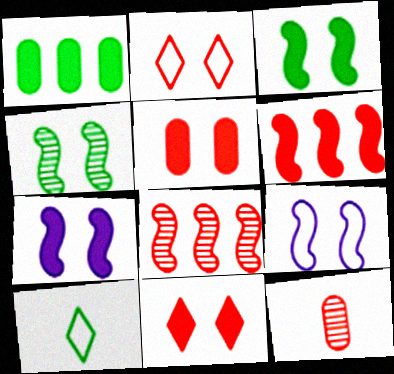[[1, 4, 10], 
[2, 6, 12]]